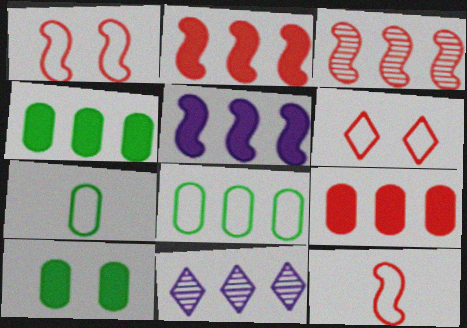[[2, 8, 11], 
[10, 11, 12]]